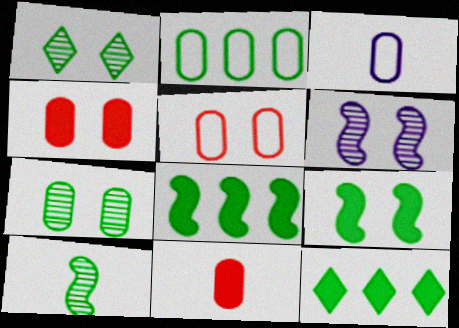[[2, 3, 5]]